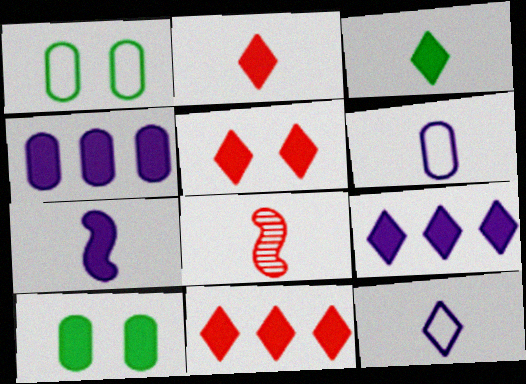[[1, 8, 9], 
[2, 5, 11], 
[3, 5, 9], 
[3, 6, 8], 
[7, 10, 11]]